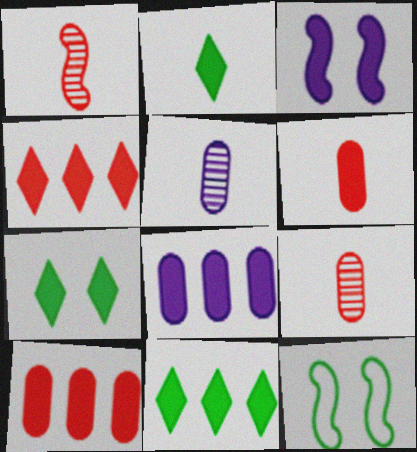[[2, 3, 10], 
[2, 7, 11], 
[3, 6, 11], 
[4, 5, 12]]